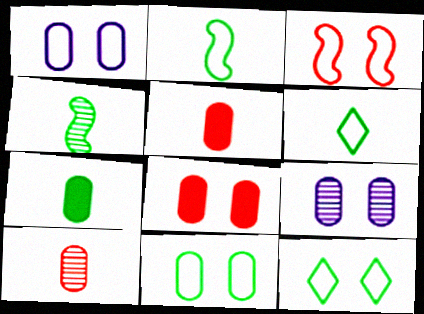[[1, 3, 12], 
[4, 6, 7], 
[8, 9, 11]]